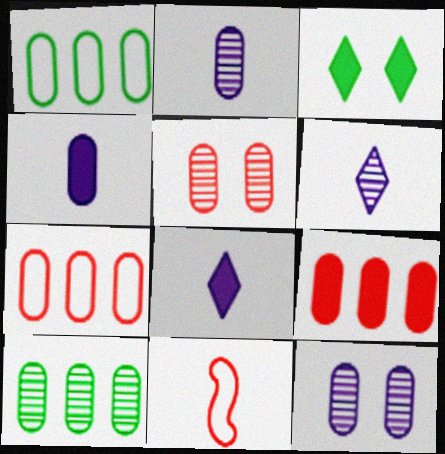[[1, 4, 5], 
[2, 5, 10]]